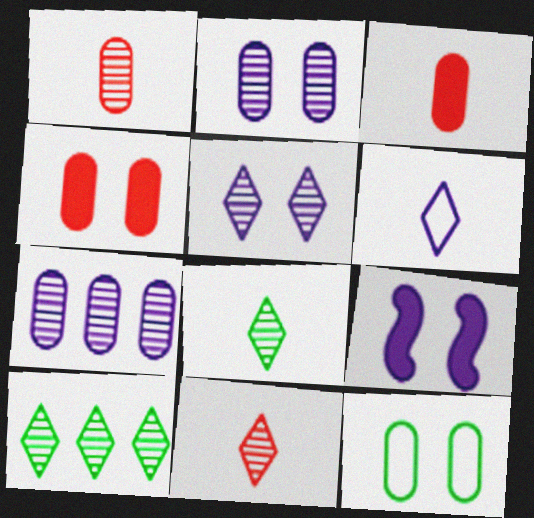[[2, 4, 12], 
[3, 7, 12], 
[5, 10, 11], 
[6, 7, 9]]